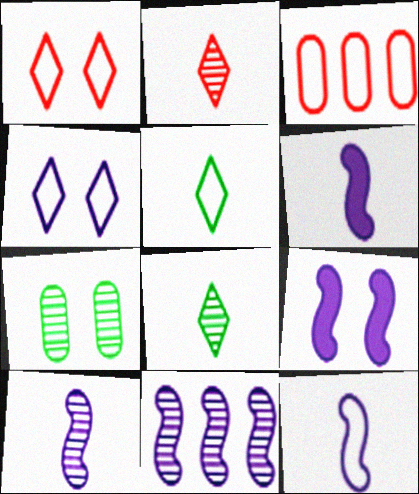[[1, 7, 9], 
[2, 7, 11], 
[3, 8, 9], 
[6, 10, 12], 
[9, 11, 12]]